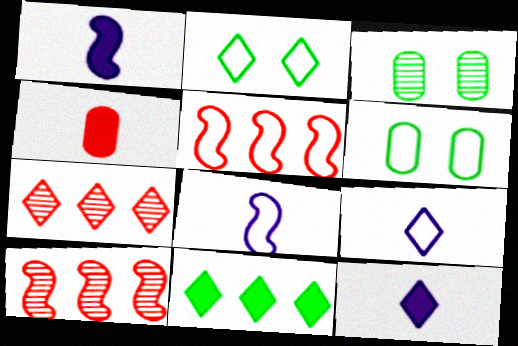[[1, 6, 7], 
[2, 7, 12], 
[3, 5, 12], 
[5, 6, 9], 
[6, 10, 12]]